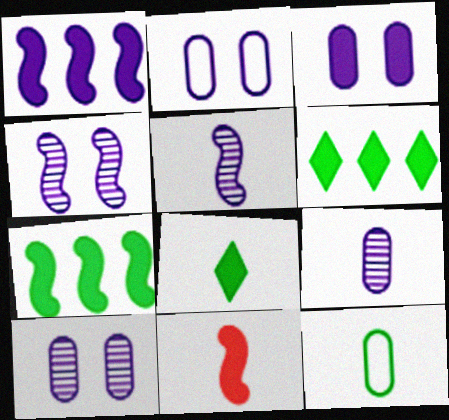[[2, 3, 10], 
[3, 6, 11]]